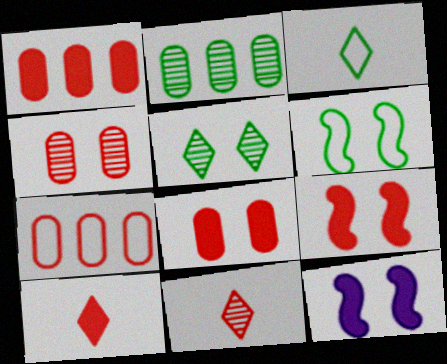[[1, 9, 10], 
[7, 9, 11]]